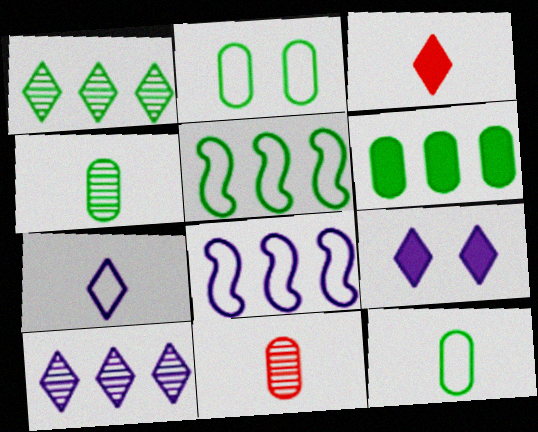[[1, 5, 6], 
[2, 4, 6], 
[5, 9, 11], 
[7, 9, 10]]